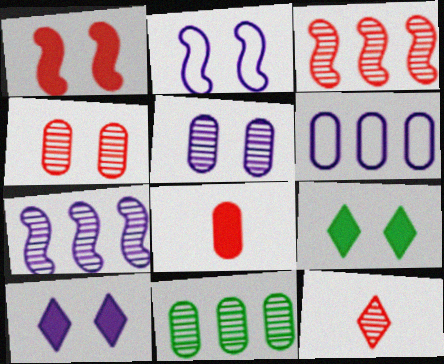[[2, 4, 9], 
[2, 5, 10], 
[3, 4, 12]]